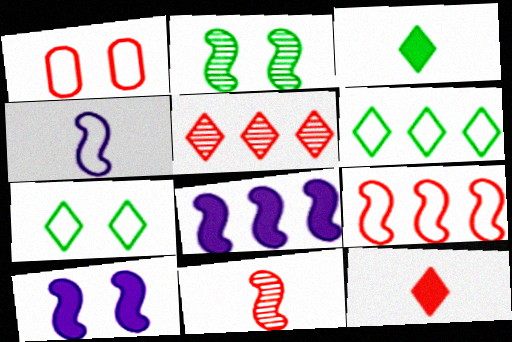[[1, 4, 6]]